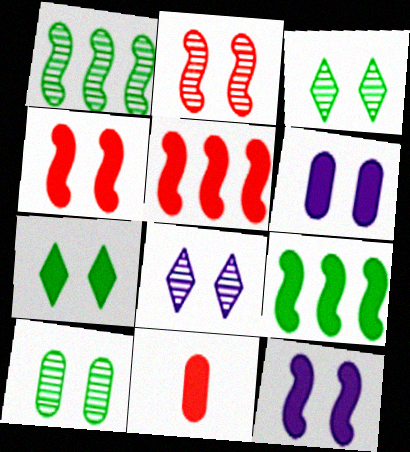[[2, 8, 10], 
[4, 6, 7]]